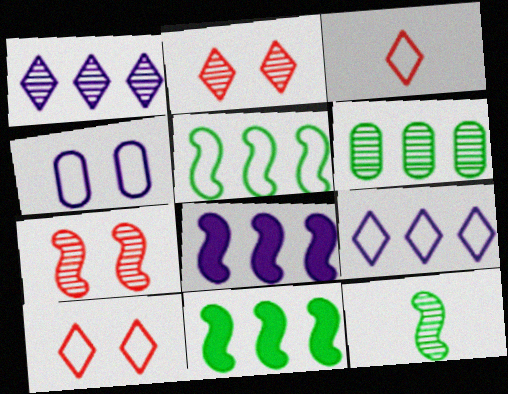[[3, 4, 5]]